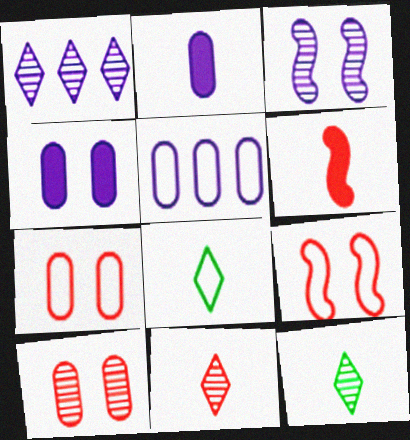[[5, 8, 9]]